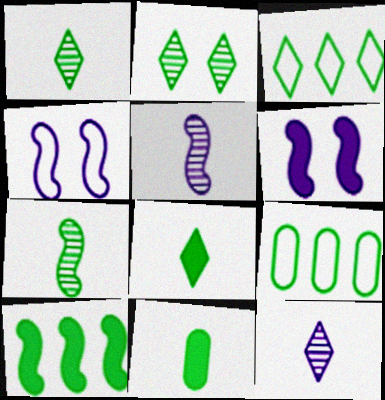[[2, 3, 8]]